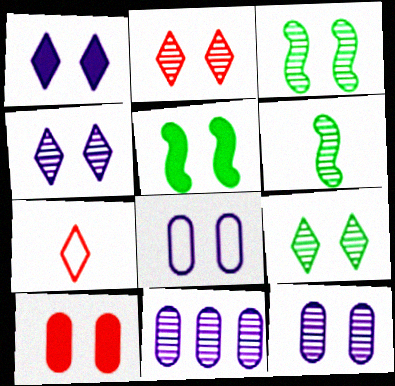[[1, 5, 10], 
[2, 3, 12], 
[2, 4, 9], 
[2, 5, 8], 
[2, 6, 11], 
[5, 7, 11]]